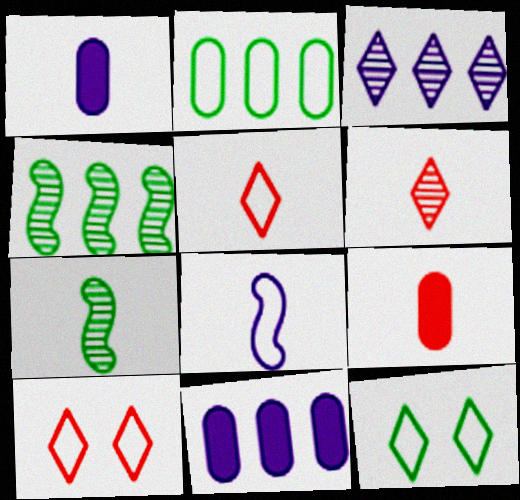[[1, 4, 10], 
[1, 5, 7], 
[2, 8, 10], 
[7, 10, 11]]